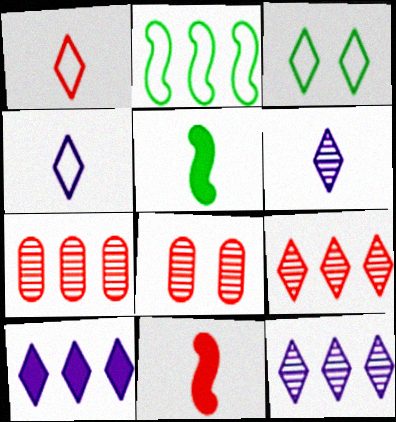[[2, 7, 10]]